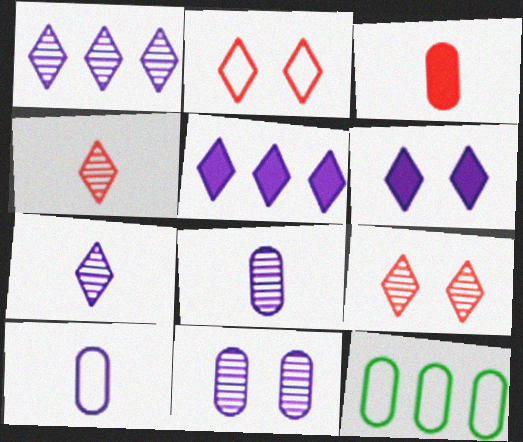[[3, 11, 12]]